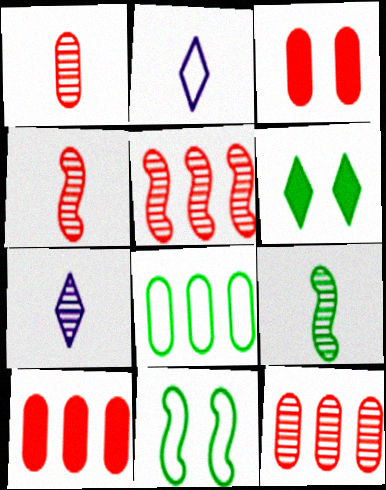[[1, 7, 9], 
[6, 8, 9], 
[7, 10, 11]]